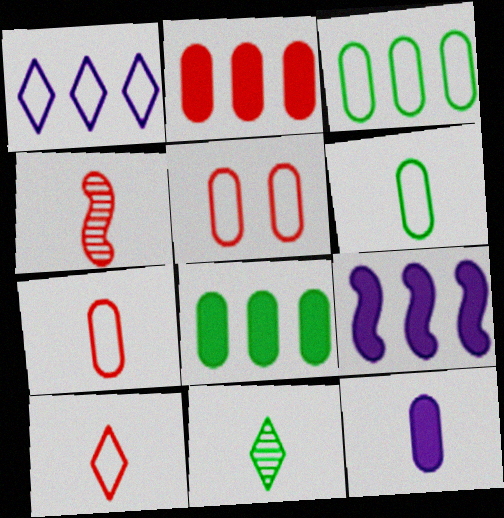[[5, 9, 11]]